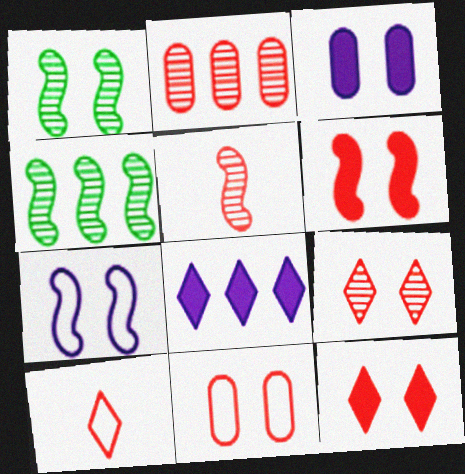[[1, 6, 7], 
[2, 5, 9], 
[2, 6, 10], 
[3, 4, 10], 
[6, 9, 11]]